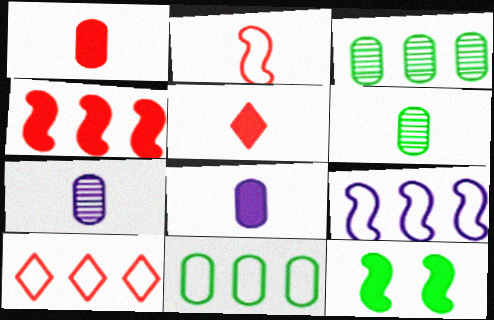[[7, 10, 12], 
[9, 10, 11]]